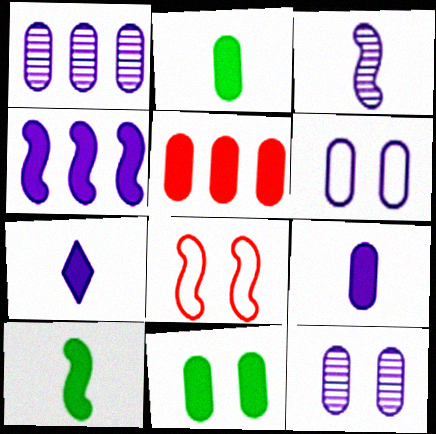[[1, 6, 9], 
[5, 9, 11]]